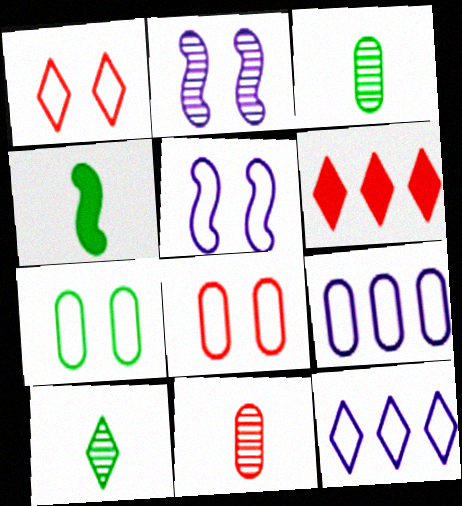[[1, 5, 7], 
[3, 5, 6]]